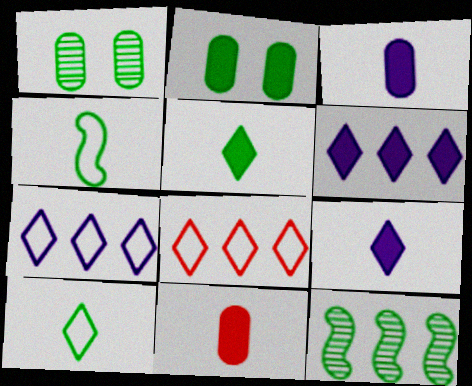[[2, 10, 12]]